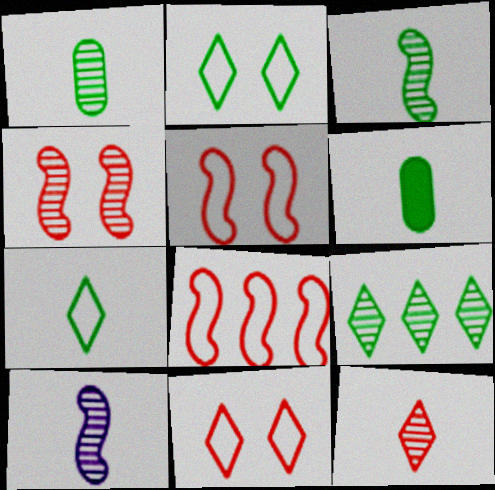[[1, 10, 12], 
[3, 6, 7]]